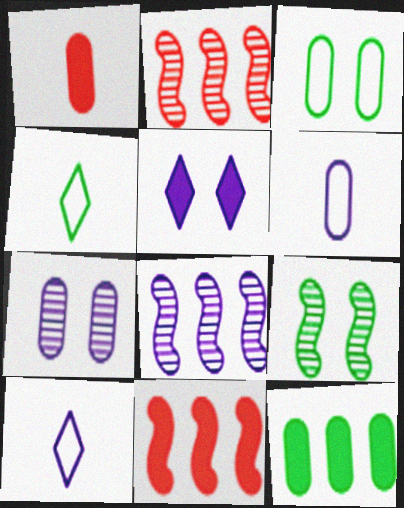[[4, 7, 11], 
[4, 9, 12], 
[5, 6, 8]]